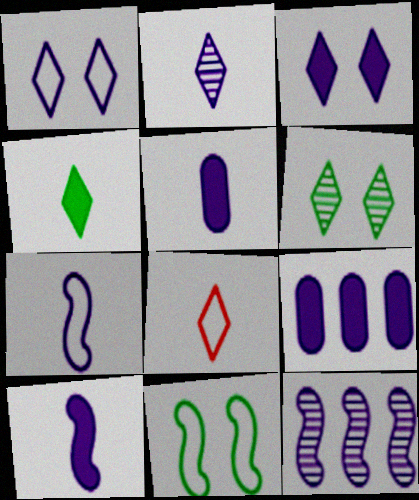[[1, 5, 12], 
[2, 4, 8], 
[2, 5, 7], 
[3, 9, 10]]